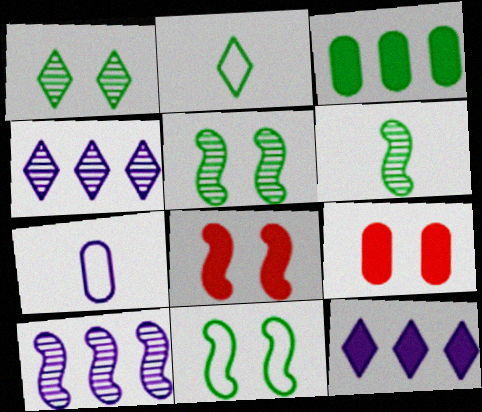[[2, 3, 5], 
[2, 9, 10]]